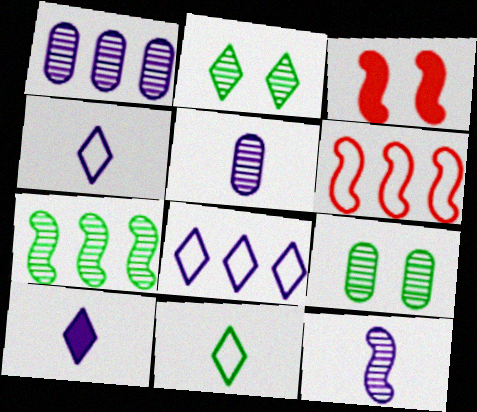[[1, 3, 11], 
[6, 9, 10]]